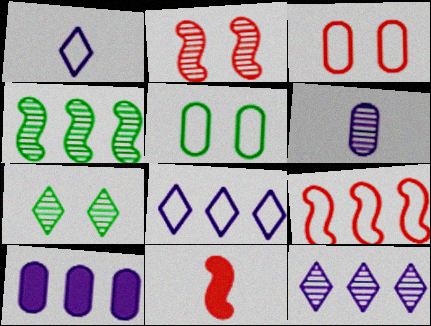[[1, 5, 9], 
[2, 9, 11], 
[5, 11, 12]]